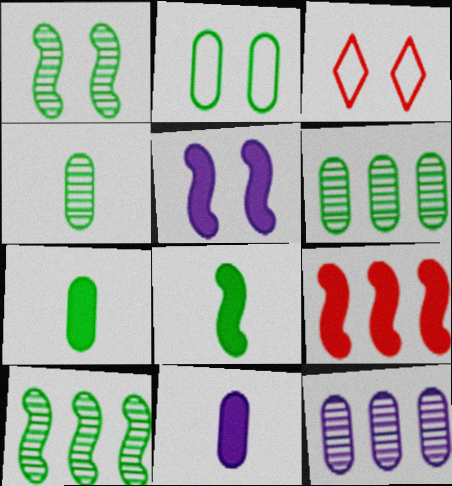[[2, 6, 7], 
[3, 8, 12], 
[3, 10, 11], 
[5, 8, 9]]